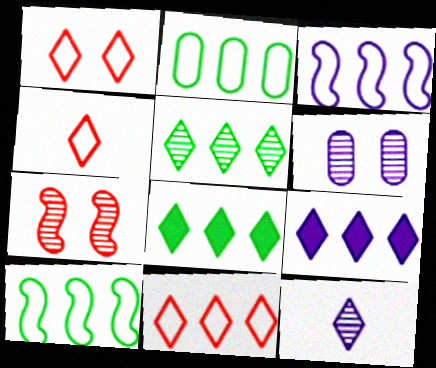[[1, 4, 11], 
[1, 8, 12], 
[2, 3, 11], 
[5, 9, 11]]